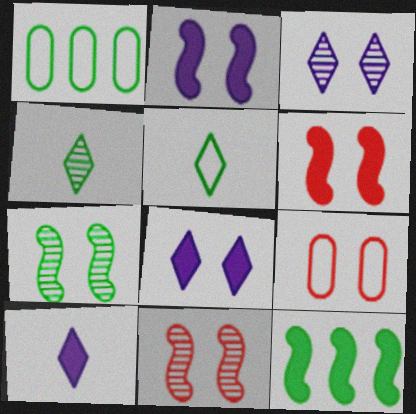[[1, 10, 11], 
[7, 8, 9]]